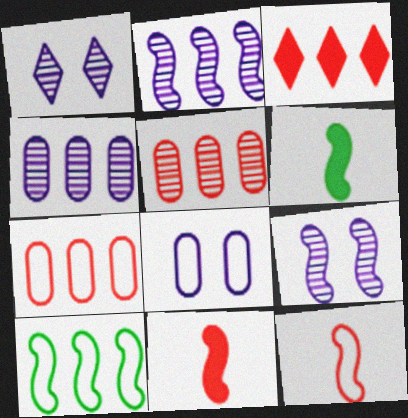[[1, 6, 7], 
[3, 4, 10], 
[9, 10, 11]]